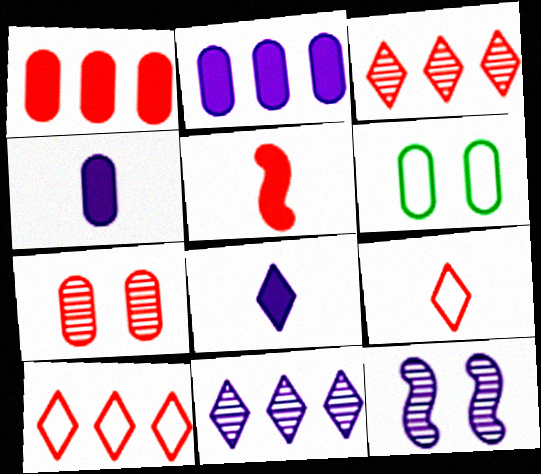[[5, 6, 11], 
[5, 7, 10]]